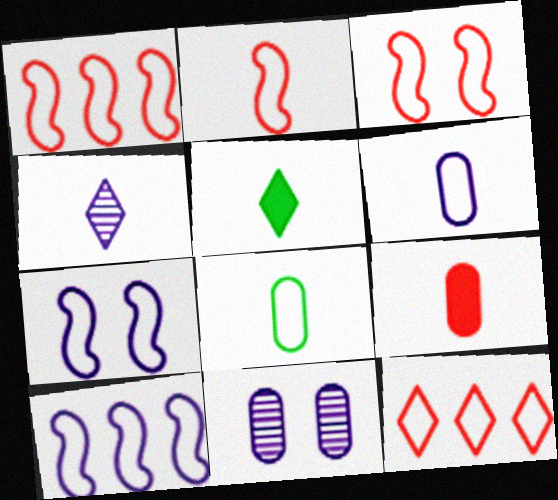[[1, 2, 3], 
[1, 5, 11], 
[7, 8, 12]]